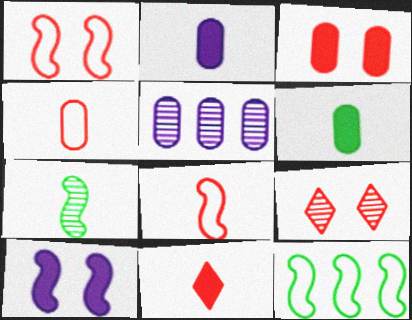[[1, 3, 9], 
[2, 9, 12], 
[5, 7, 9]]